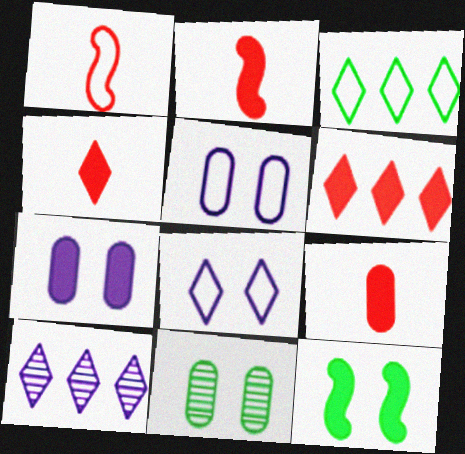[[1, 3, 5], 
[2, 4, 9], 
[3, 6, 10]]